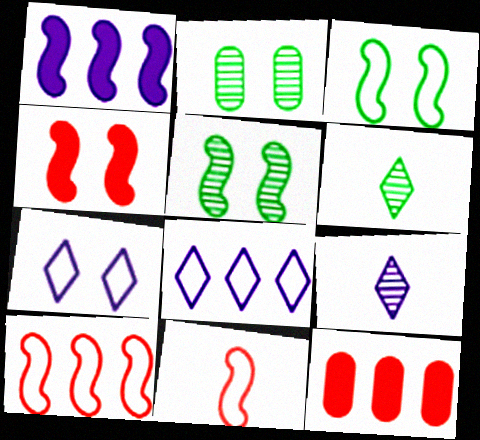[[1, 5, 11], 
[2, 4, 7], 
[3, 9, 12]]